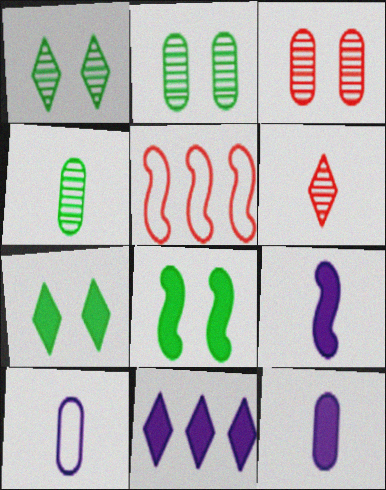[[1, 5, 12]]